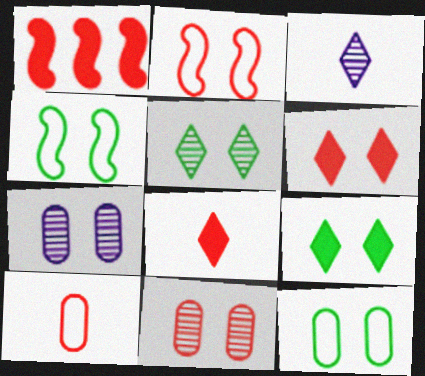[[1, 3, 12], 
[2, 6, 11], 
[2, 7, 9], 
[4, 6, 7]]